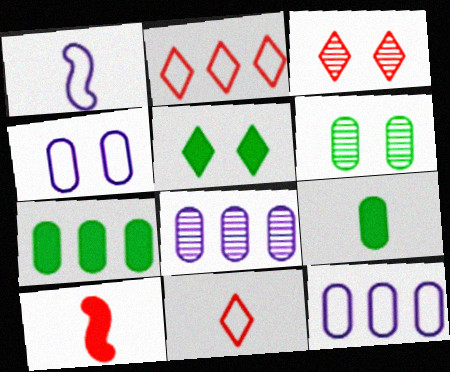[[1, 3, 7]]